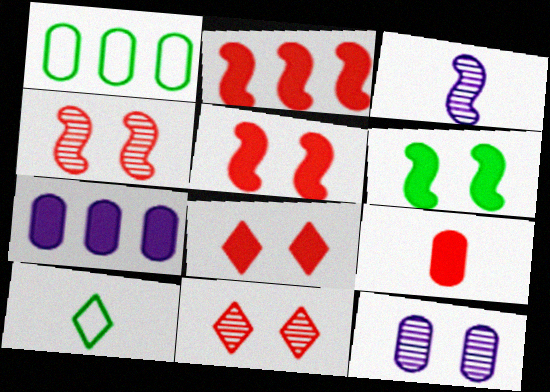[[1, 3, 8], 
[1, 9, 12], 
[2, 8, 9], 
[2, 10, 12], 
[3, 9, 10], 
[4, 7, 10]]